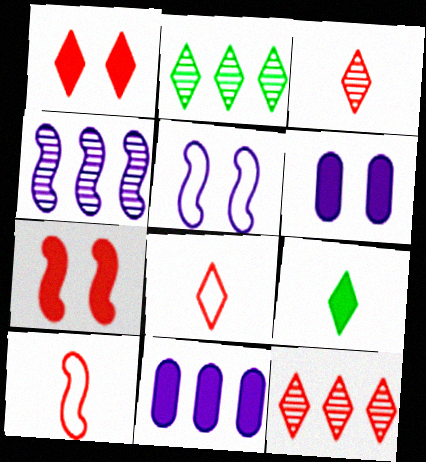[[1, 8, 12], 
[2, 6, 10], 
[7, 9, 11]]